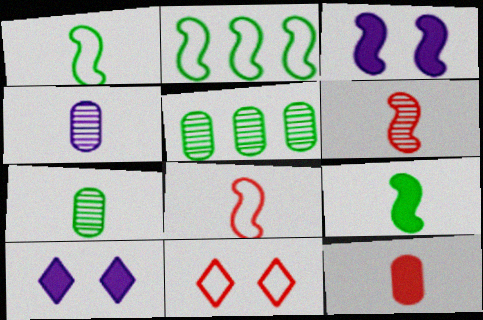[[2, 3, 6], 
[5, 8, 10]]